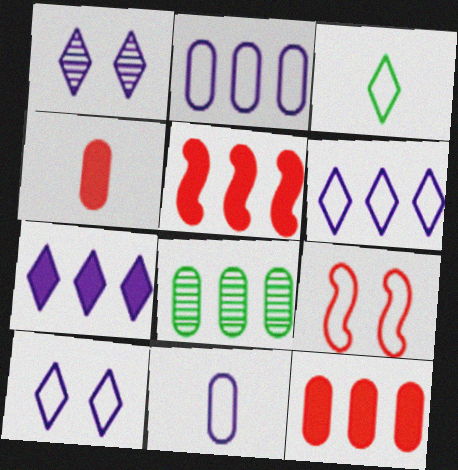[[2, 3, 9], 
[2, 8, 12], 
[5, 6, 8]]